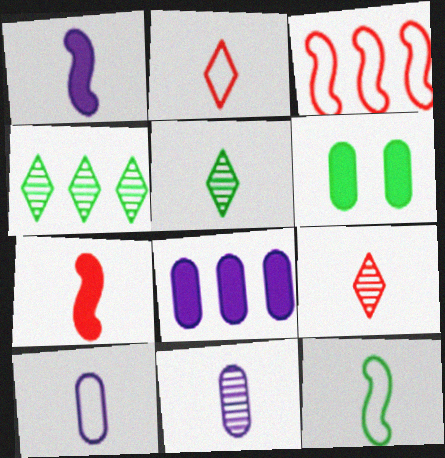[[2, 10, 12], 
[3, 4, 8], 
[4, 6, 12], 
[5, 7, 10]]